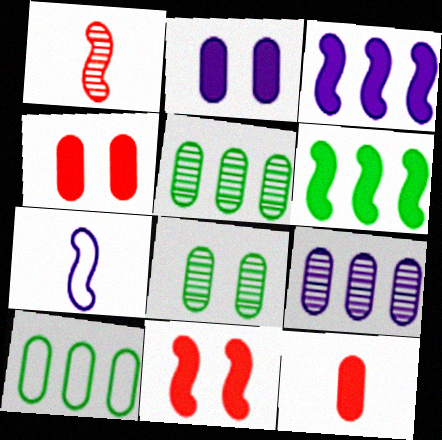[]